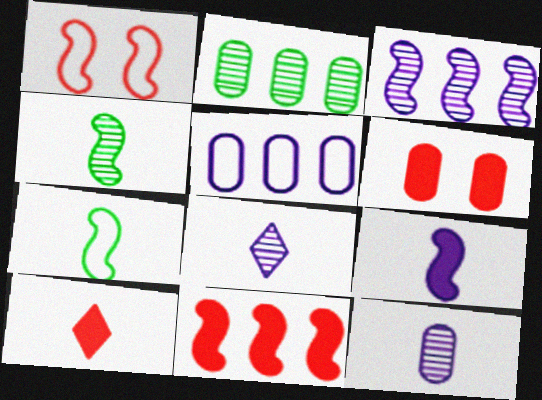[[6, 10, 11], 
[7, 10, 12]]